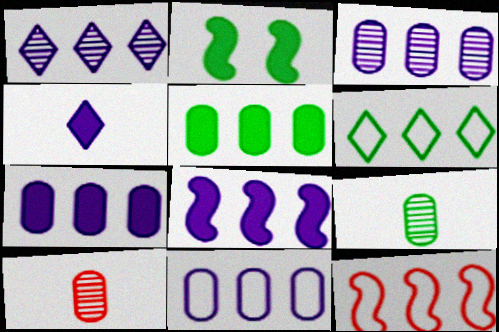[[1, 5, 12], 
[1, 8, 11], 
[2, 6, 9], 
[3, 7, 11], 
[6, 11, 12]]